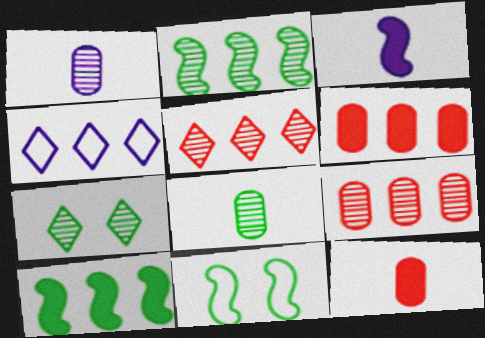[[2, 4, 6], 
[2, 7, 8], 
[4, 9, 10]]